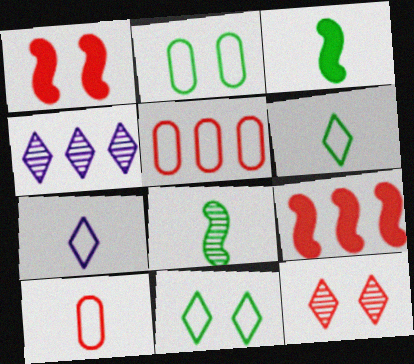[[9, 10, 12]]